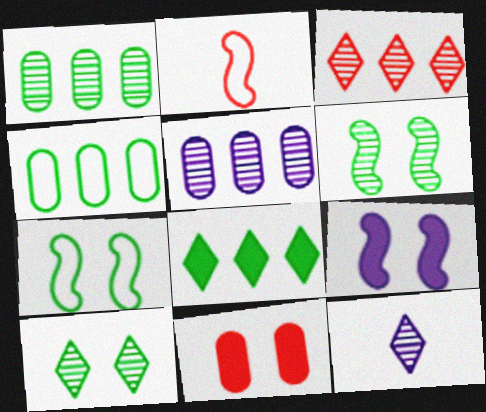[[2, 3, 11], 
[3, 10, 12]]